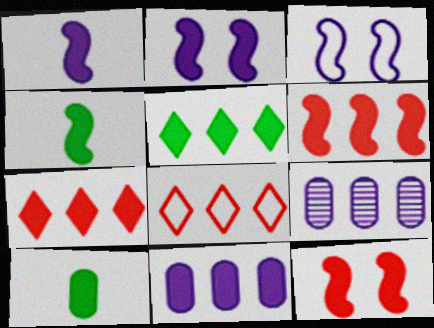[[2, 4, 6], 
[2, 7, 10], 
[5, 6, 11]]